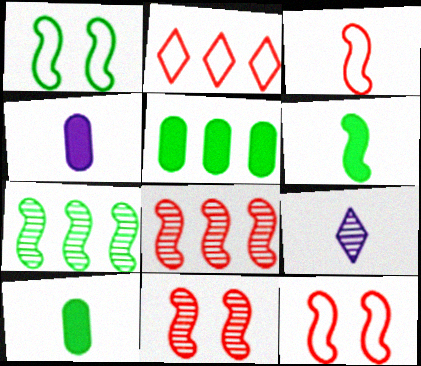[[1, 6, 7], 
[3, 9, 10], 
[5, 9, 12]]